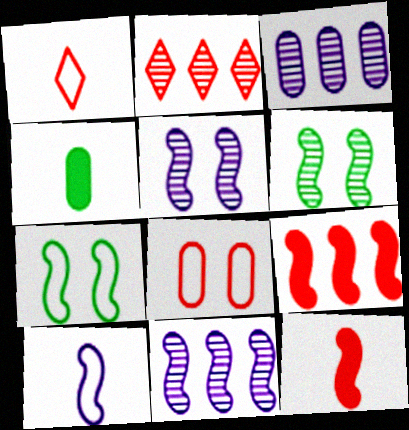[[2, 8, 12], 
[3, 4, 8], 
[6, 9, 10], 
[7, 11, 12]]